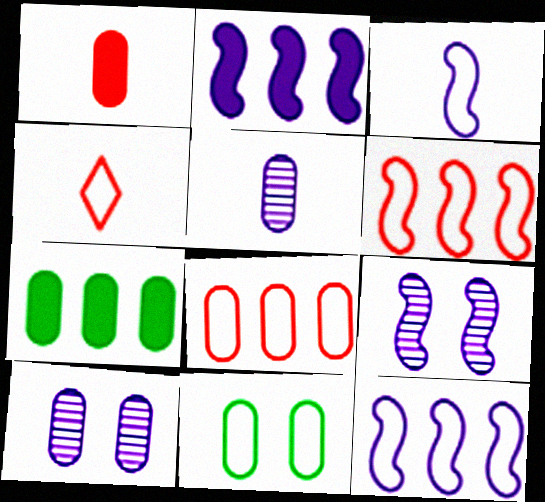[[2, 3, 9], 
[4, 7, 9], 
[4, 11, 12]]